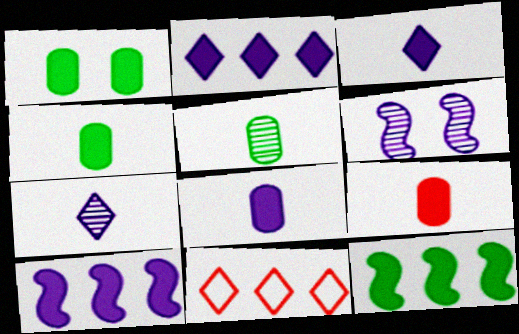[[4, 6, 11], 
[4, 8, 9]]